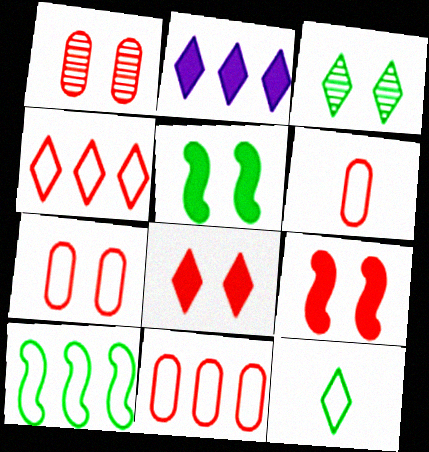[[6, 7, 11]]